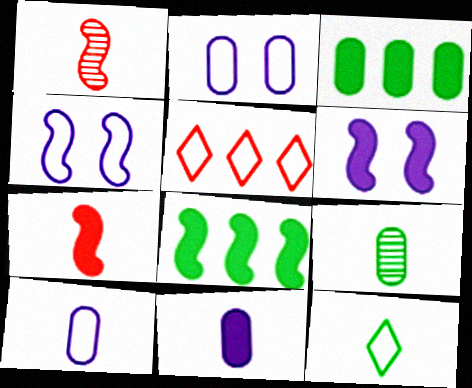[[1, 4, 8], 
[1, 11, 12], 
[5, 6, 9], 
[6, 7, 8]]